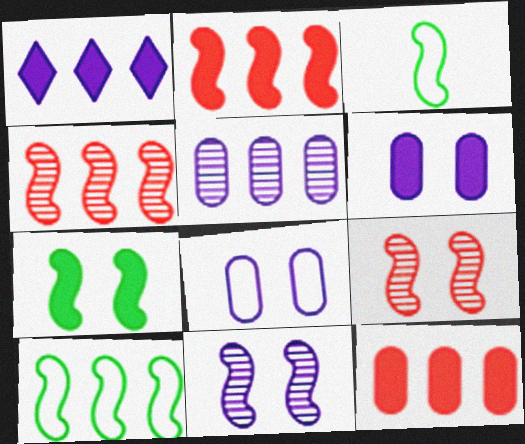[[2, 3, 11]]